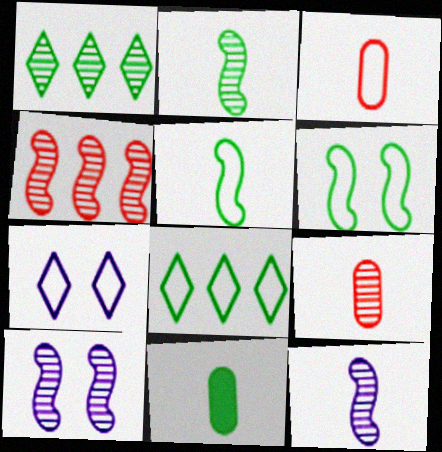[[1, 6, 11], 
[1, 9, 10], 
[2, 4, 10], 
[4, 7, 11]]